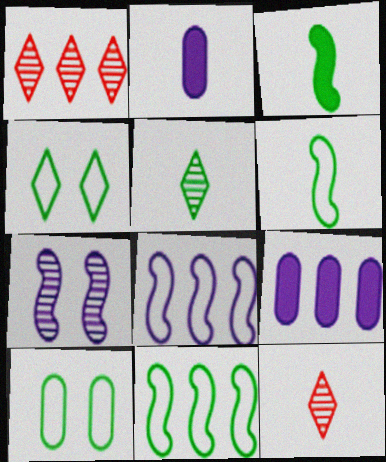[[1, 9, 11], 
[2, 6, 12]]